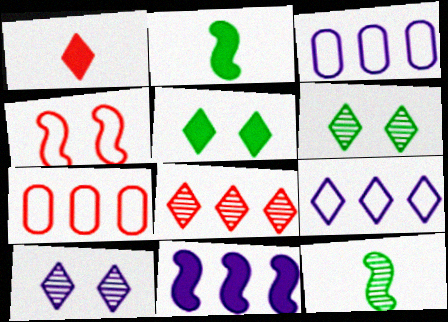[[1, 6, 9], 
[2, 7, 10], 
[4, 11, 12]]